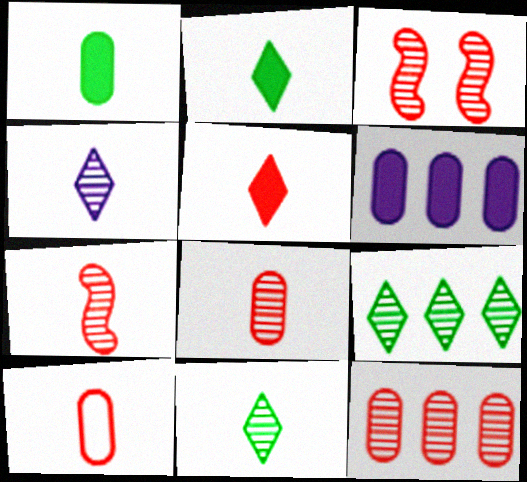[[5, 7, 10]]